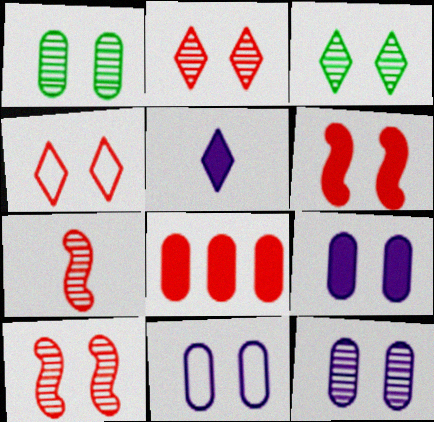[[3, 6, 11], 
[3, 10, 12], 
[4, 7, 8], 
[9, 11, 12]]